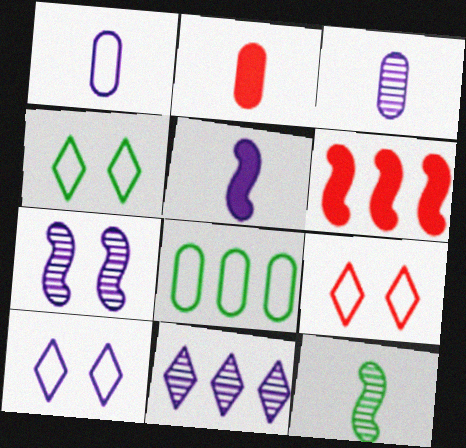[[3, 4, 6], 
[3, 7, 11], 
[4, 9, 10], 
[6, 8, 11]]